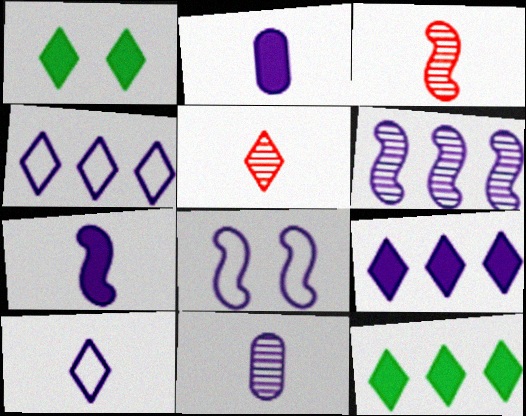[[1, 4, 5], 
[6, 7, 8], 
[7, 10, 11], 
[8, 9, 11]]